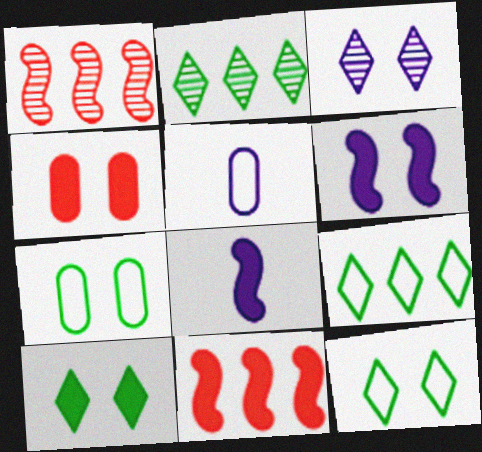[[1, 5, 10], 
[4, 6, 10]]